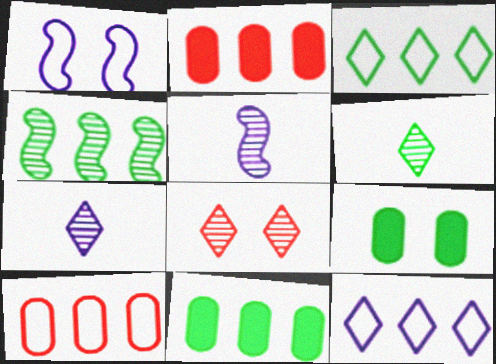[[1, 2, 6], 
[1, 8, 9], 
[2, 4, 12], 
[3, 4, 11]]